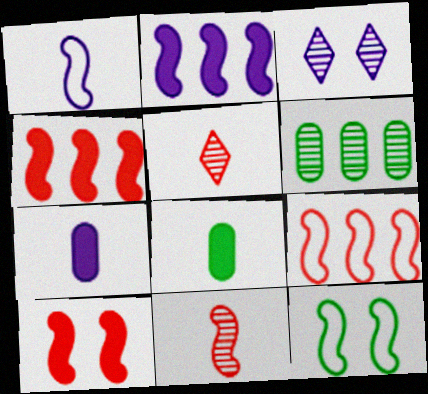[[1, 5, 8], 
[1, 9, 12], 
[2, 11, 12], 
[3, 6, 11], 
[3, 8, 9], 
[9, 10, 11]]